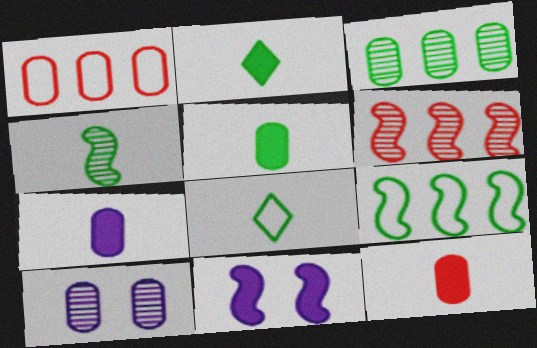[[1, 5, 10], 
[4, 5, 8], 
[5, 7, 12]]